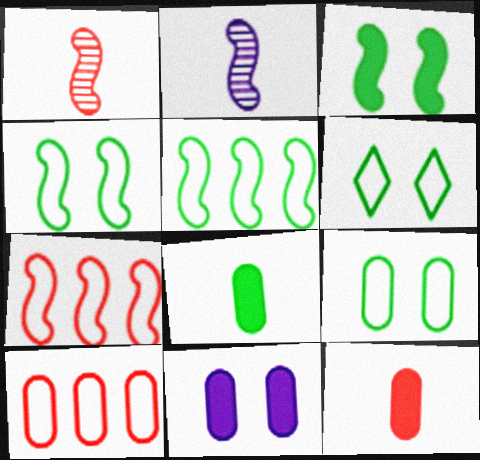[[2, 3, 7], 
[4, 6, 9]]